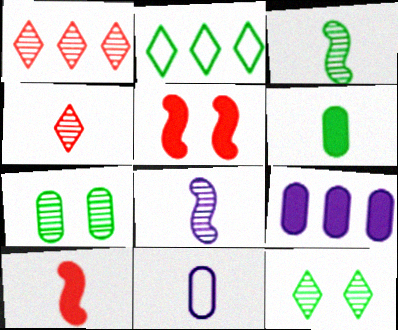[[1, 7, 8]]